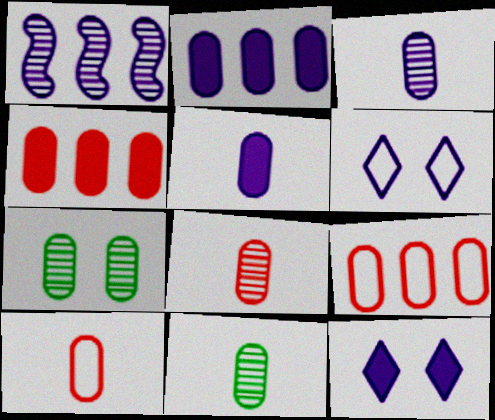[[1, 5, 6], 
[2, 7, 10], 
[3, 8, 11], 
[5, 7, 9], 
[5, 10, 11]]